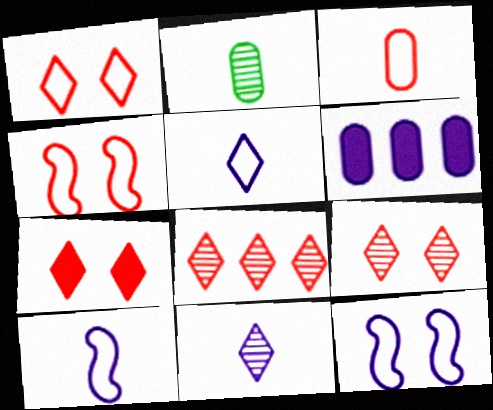[[1, 7, 9], 
[6, 11, 12]]